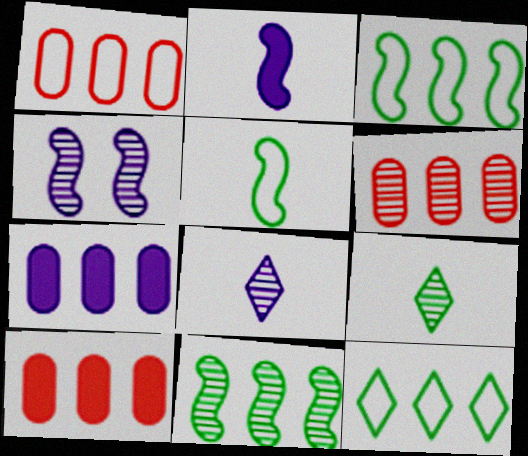[[1, 6, 10], 
[4, 6, 9]]